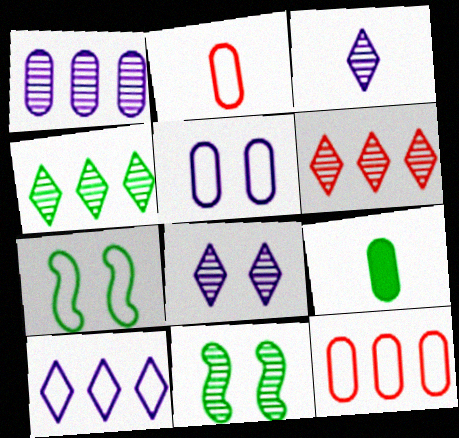[[2, 7, 10], 
[4, 7, 9]]